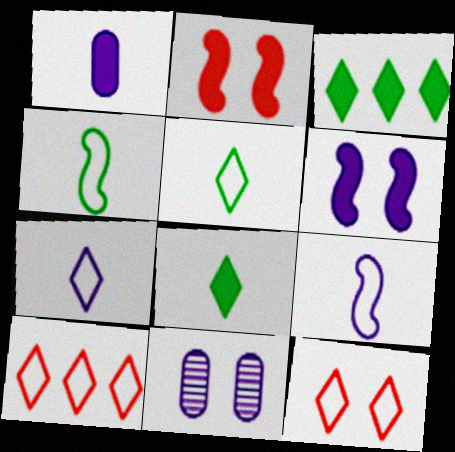[[1, 2, 3]]